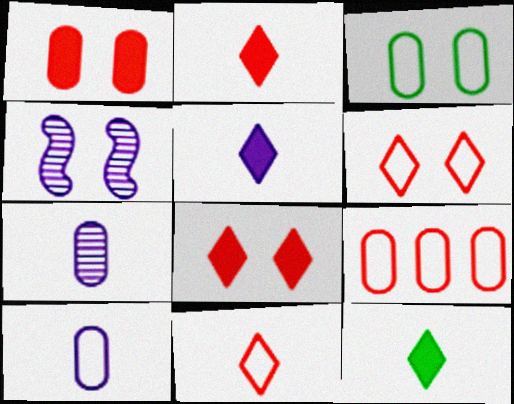[[2, 5, 12], 
[3, 4, 8], 
[3, 9, 10], 
[4, 9, 12]]